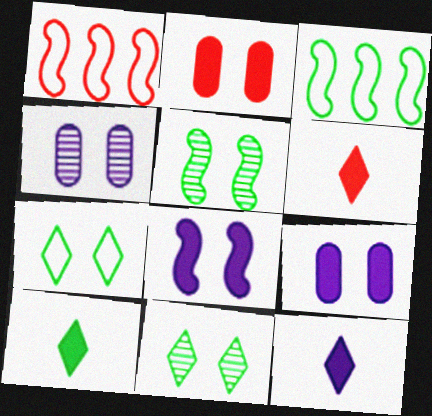[[1, 4, 10], 
[3, 4, 6], 
[6, 10, 12]]